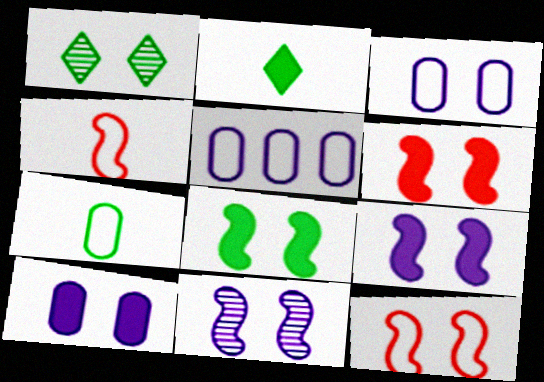[[1, 3, 6], 
[1, 10, 12], 
[6, 8, 9], 
[8, 11, 12]]